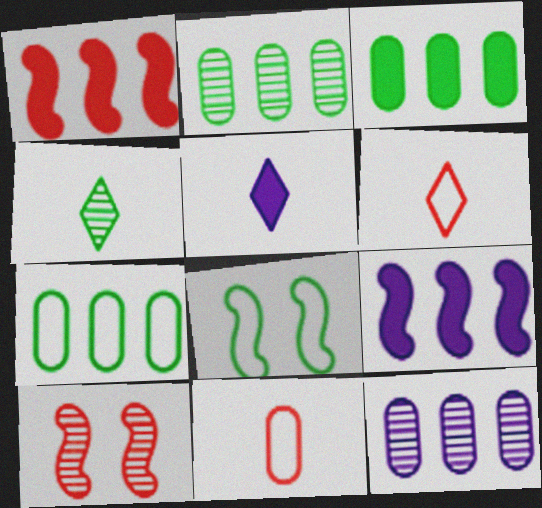[[2, 3, 7], 
[3, 4, 8], 
[4, 5, 6], 
[4, 10, 12], 
[5, 7, 10]]